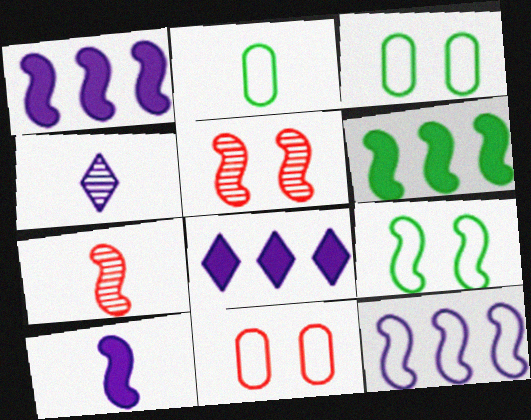[[1, 7, 9], 
[2, 5, 8], 
[3, 7, 8], 
[4, 6, 11]]